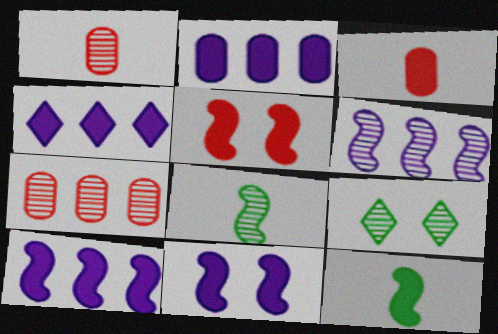[[1, 6, 9], 
[2, 4, 10], 
[5, 10, 12]]